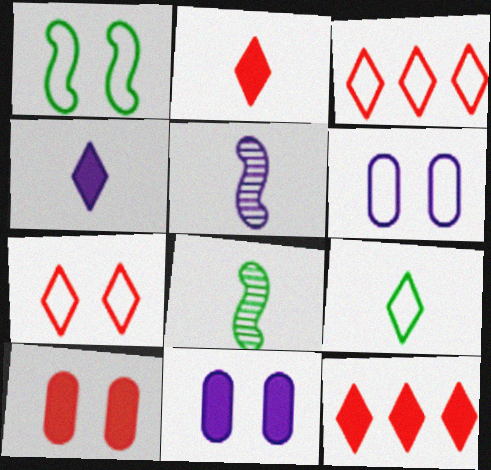[[1, 6, 7], 
[3, 8, 11], 
[6, 8, 12]]